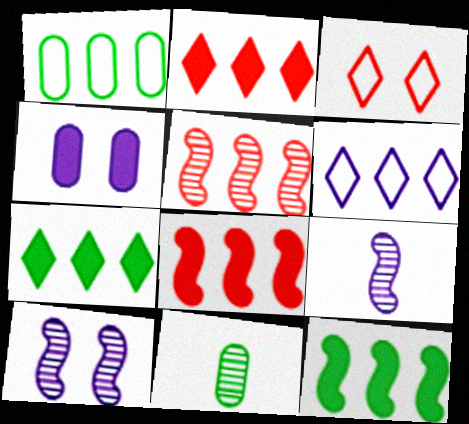[[4, 6, 9]]